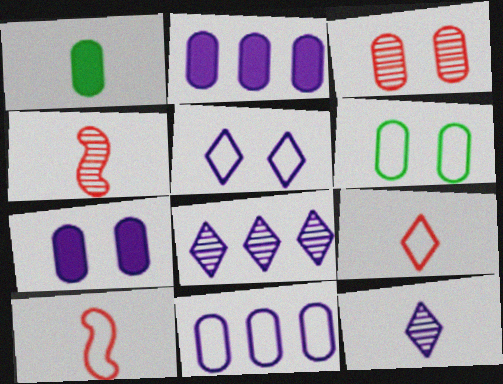[[1, 3, 11], 
[1, 10, 12], 
[3, 6, 7]]